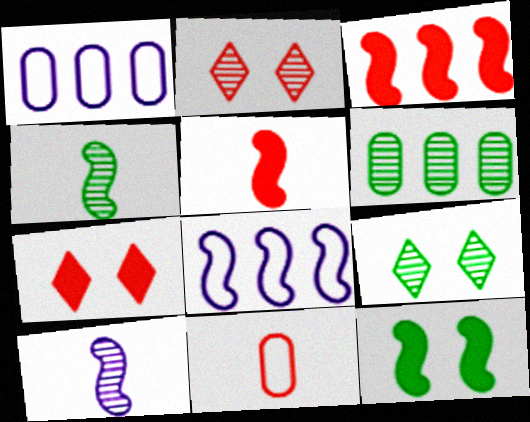[[1, 4, 7], 
[1, 5, 9], 
[2, 3, 11], 
[2, 6, 10], 
[4, 6, 9]]